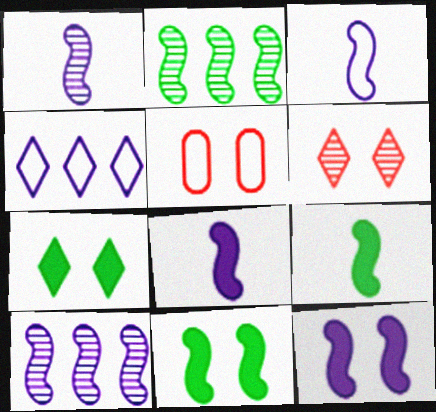[[1, 3, 8], 
[3, 10, 12]]